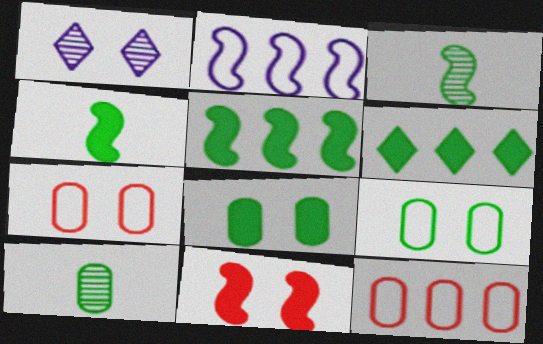[[1, 4, 12], 
[1, 9, 11], 
[2, 3, 11], 
[3, 6, 9], 
[4, 6, 8]]